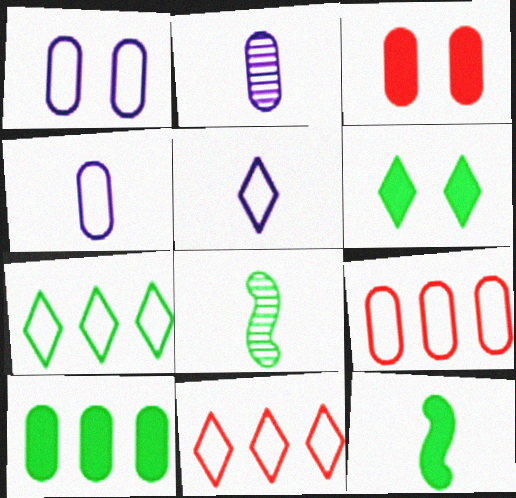[[6, 10, 12]]